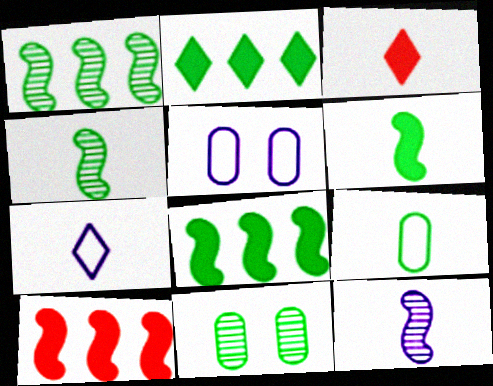[[1, 3, 5], 
[3, 9, 12], 
[7, 10, 11]]